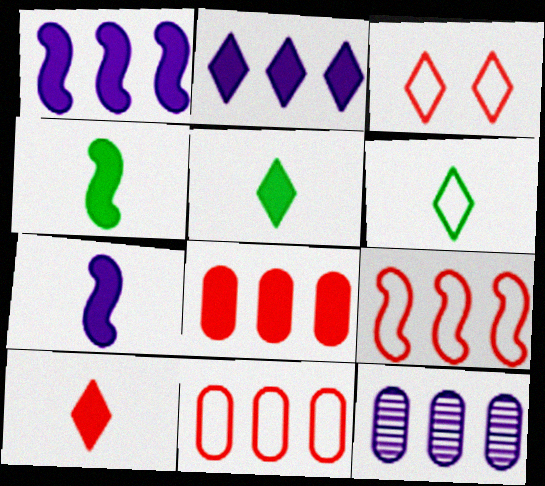[[3, 4, 12]]